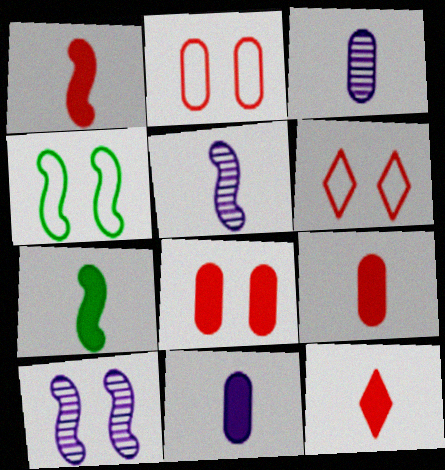[[1, 9, 12], 
[7, 11, 12]]